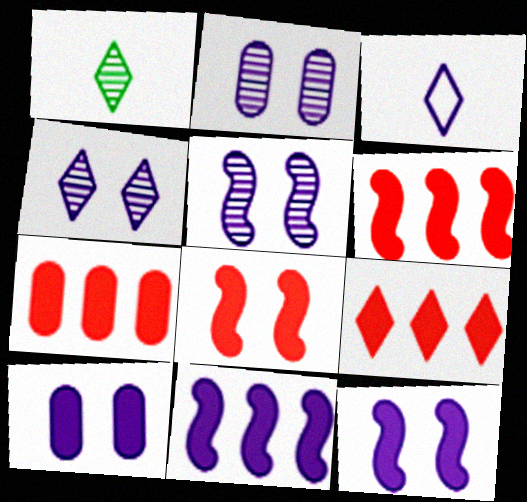[[2, 3, 11], 
[2, 4, 5], 
[6, 7, 9]]